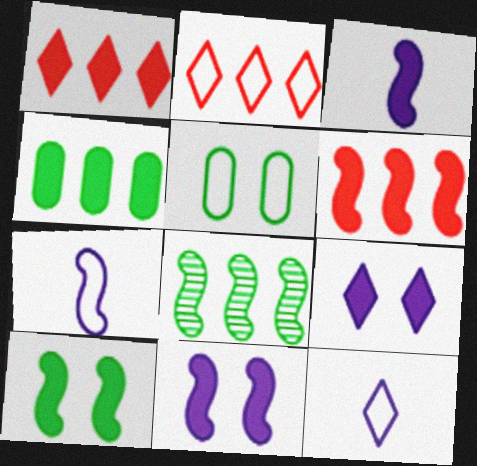[[2, 5, 7], 
[3, 6, 10]]